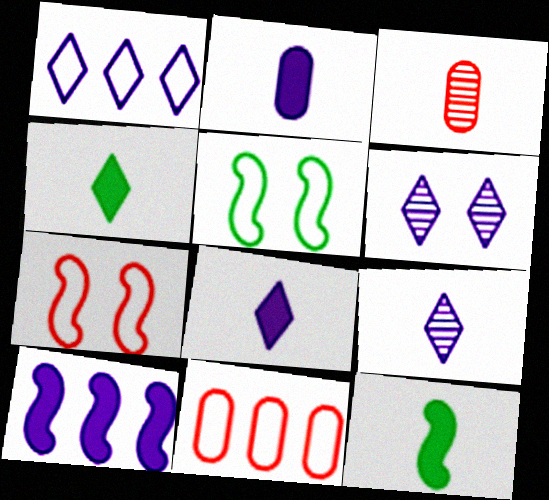[[1, 6, 8], 
[6, 11, 12]]